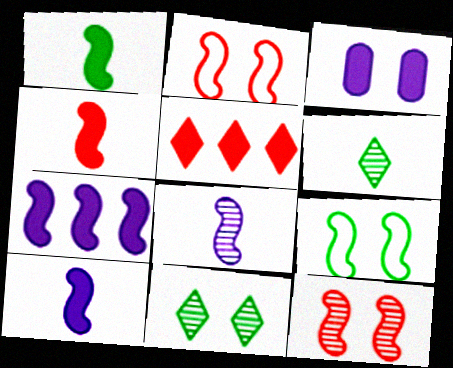[[1, 3, 5], 
[1, 4, 10], 
[2, 3, 11]]